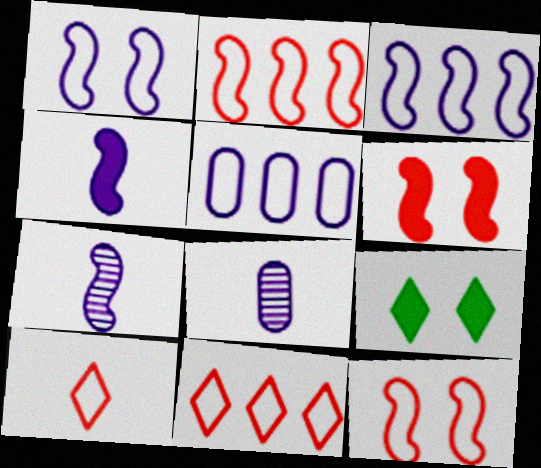[[2, 8, 9]]